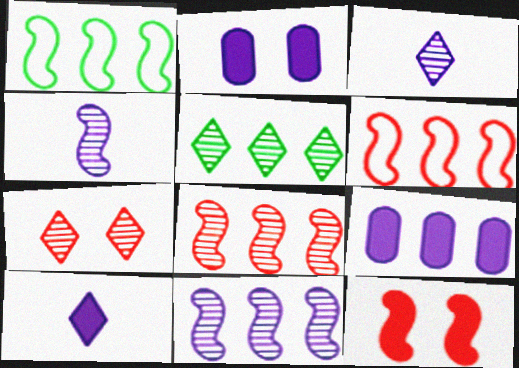[[1, 4, 12], 
[3, 5, 7], 
[5, 6, 9]]